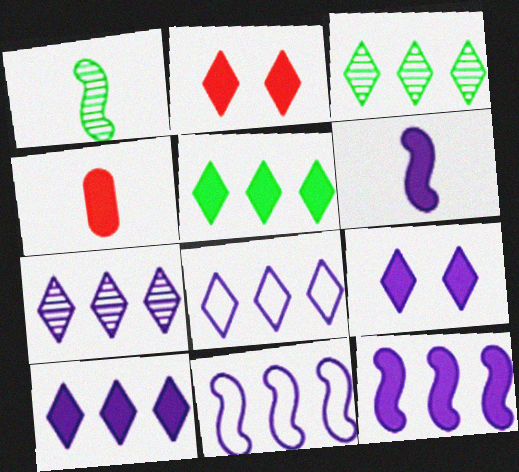[[7, 8, 10]]